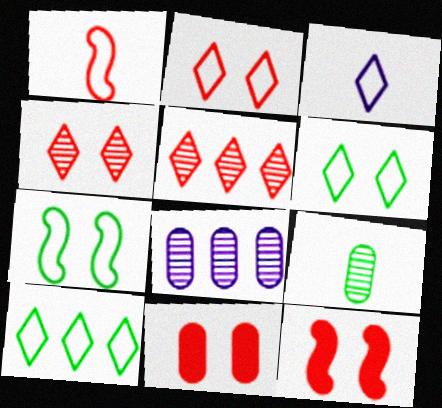[[1, 5, 11], 
[2, 3, 10]]